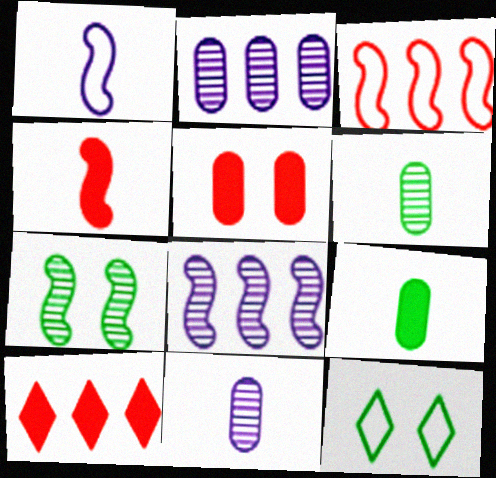[[2, 4, 12], 
[4, 5, 10]]